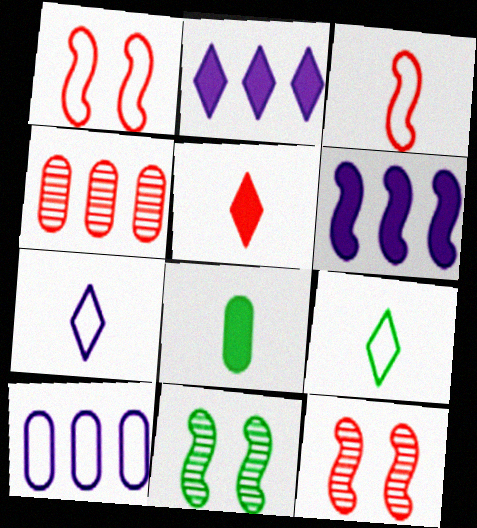[[1, 4, 5], 
[1, 9, 10], 
[3, 6, 11], 
[5, 10, 11]]